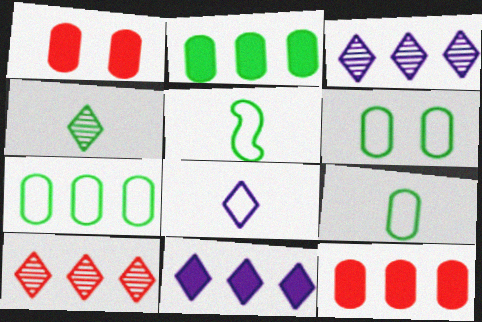[[1, 3, 5], 
[6, 7, 9]]